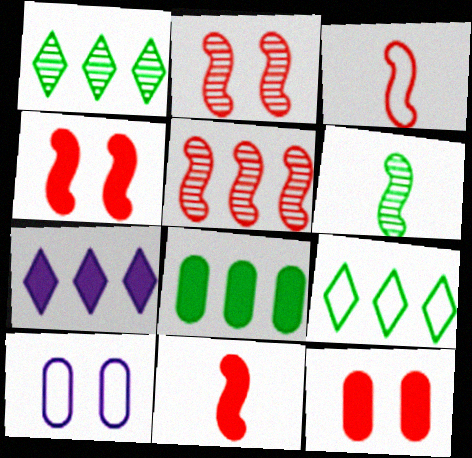[[1, 10, 11], 
[3, 4, 5], 
[3, 9, 10]]